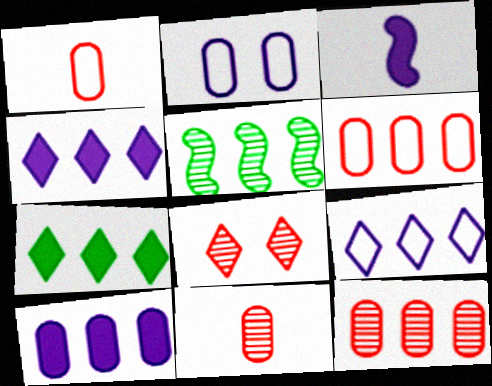[[4, 5, 6]]